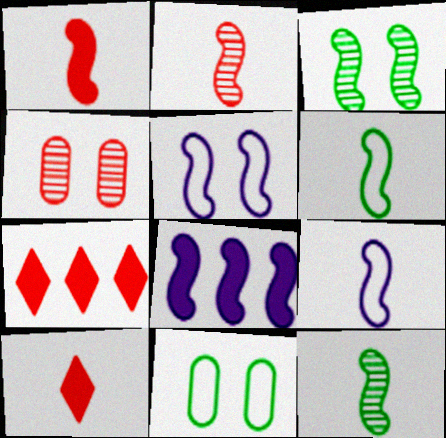[[1, 9, 12]]